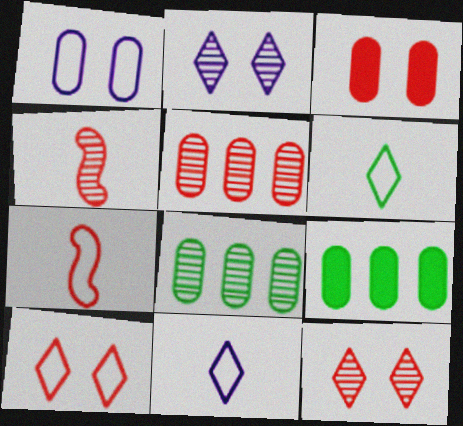[[2, 4, 8], 
[2, 7, 9], 
[4, 5, 12]]